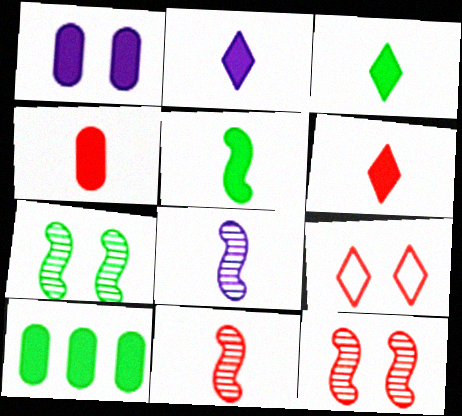[[1, 4, 10], 
[1, 7, 9], 
[2, 3, 6], 
[2, 4, 5], 
[8, 9, 10]]